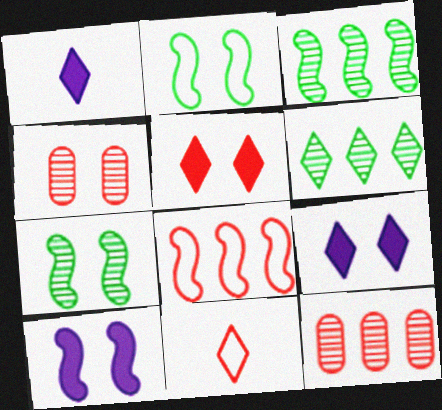[[1, 2, 12], 
[2, 4, 9], 
[6, 9, 11]]